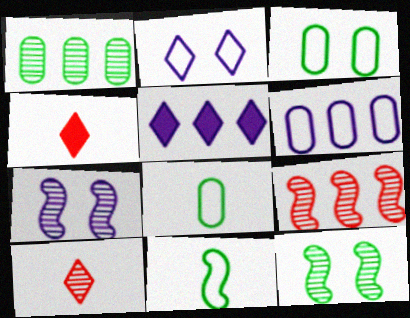[[1, 7, 10], 
[4, 6, 12]]